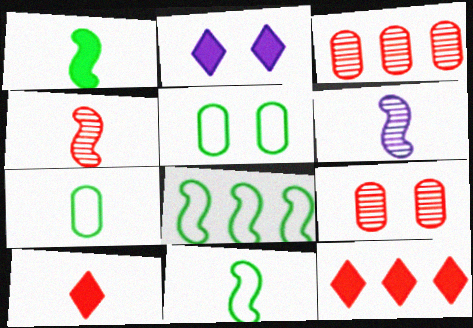[[2, 3, 11], 
[5, 6, 12], 
[6, 7, 10]]